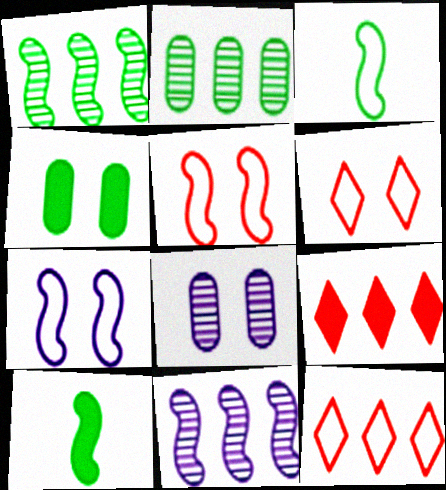[[3, 8, 9], 
[5, 10, 11], 
[8, 10, 12]]